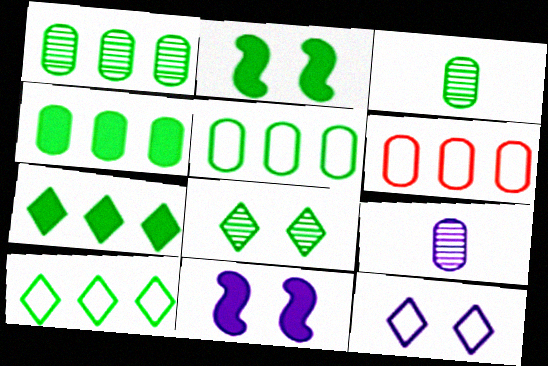[[1, 4, 5], 
[2, 3, 10]]